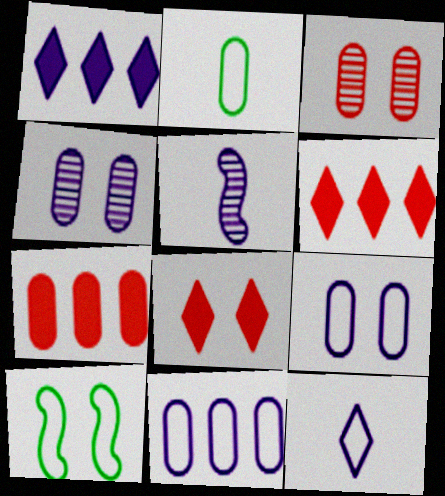[[1, 5, 9], 
[2, 4, 7], 
[4, 8, 10]]